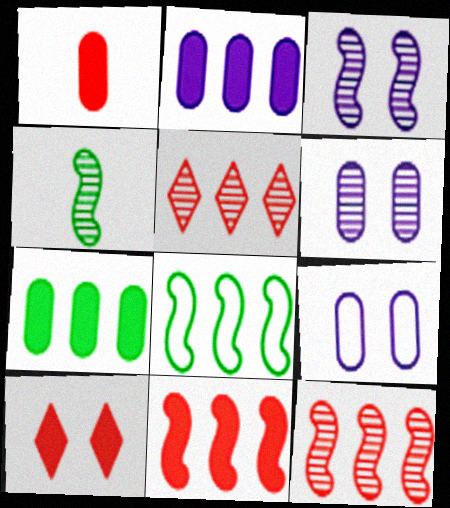[[1, 10, 11], 
[2, 5, 8], 
[3, 4, 12], 
[4, 5, 6]]